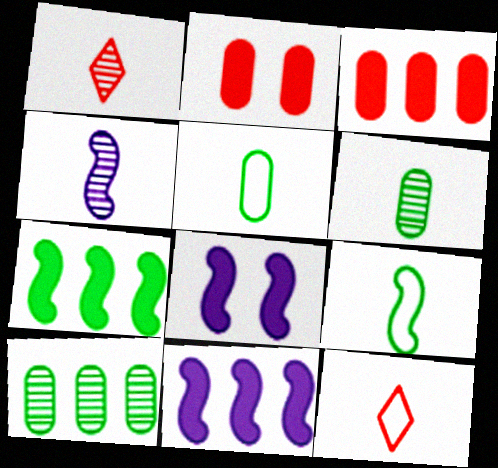[[1, 4, 6], 
[8, 10, 12]]